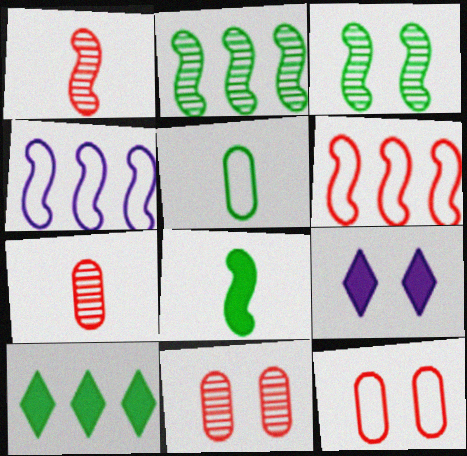[[3, 5, 10], 
[3, 9, 12]]